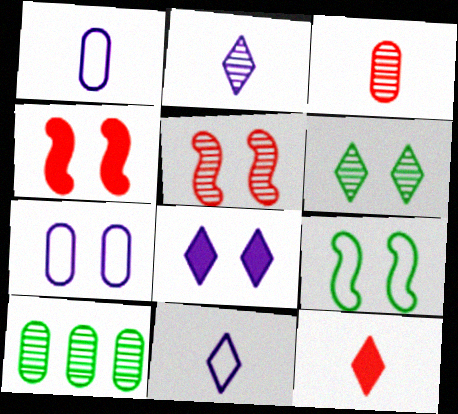[[2, 5, 10], 
[4, 6, 7], 
[4, 10, 11]]